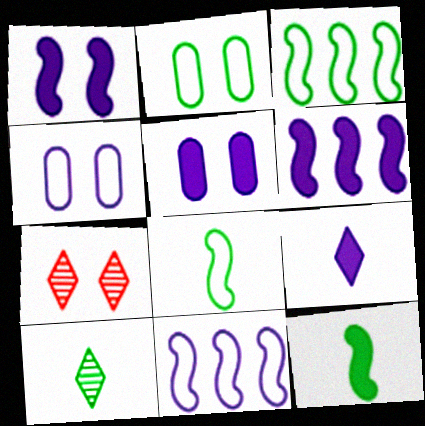[[1, 2, 7], 
[5, 6, 9]]